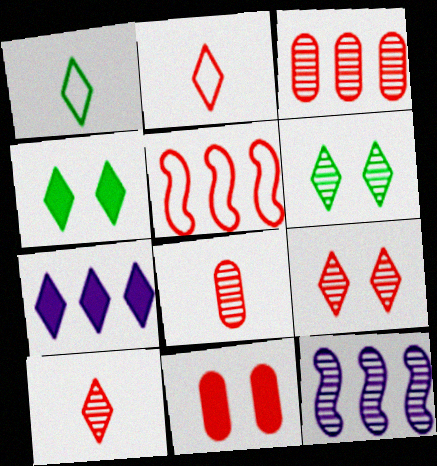[[1, 7, 9], 
[1, 11, 12], 
[2, 6, 7], 
[5, 10, 11], 
[6, 8, 12]]